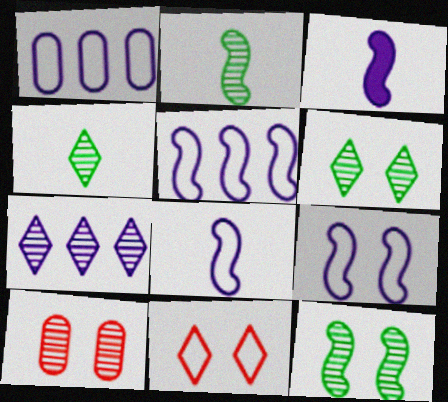[[2, 7, 10], 
[5, 8, 9]]